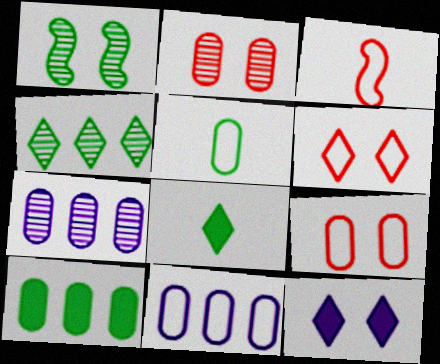[[1, 9, 12], 
[5, 9, 11]]